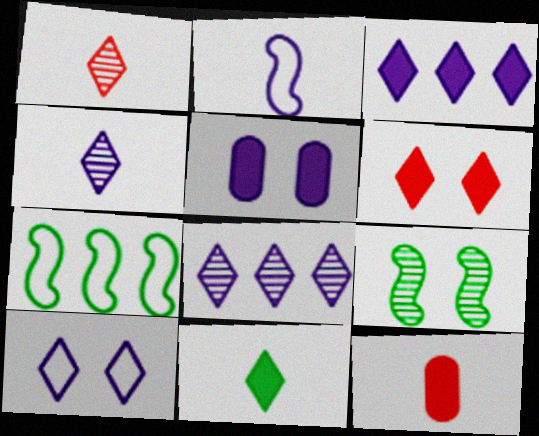[[1, 5, 7], 
[2, 5, 8], 
[3, 4, 10], 
[3, 6, 11]]